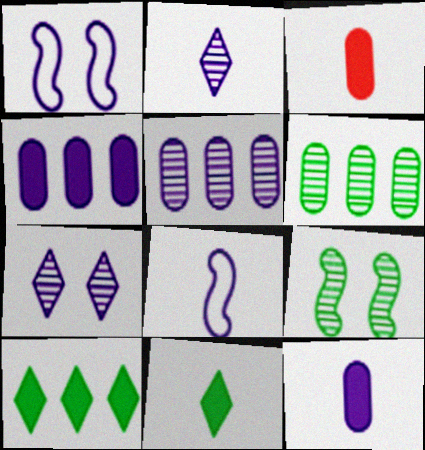[[1, 2, 4], 
[2, 8, 12], 
[4, 7, 8]]